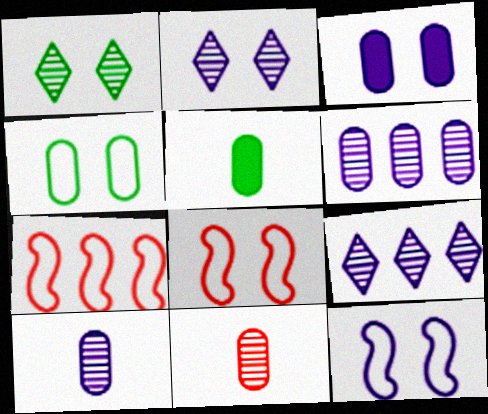[[1, 3, 8], 
[2, 3, 12], 
[2, 5, 7], 
[5, 8, 9]]